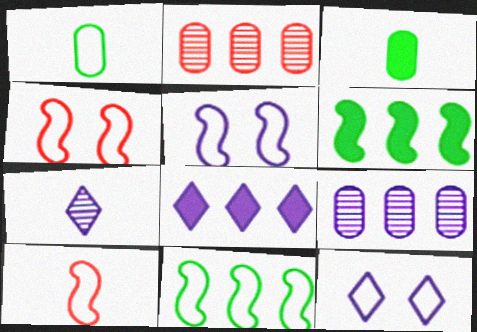[[2, 8, 11], 
[3, 7, 10], 
[5, 10, 11], 
[7, 8, 12]]